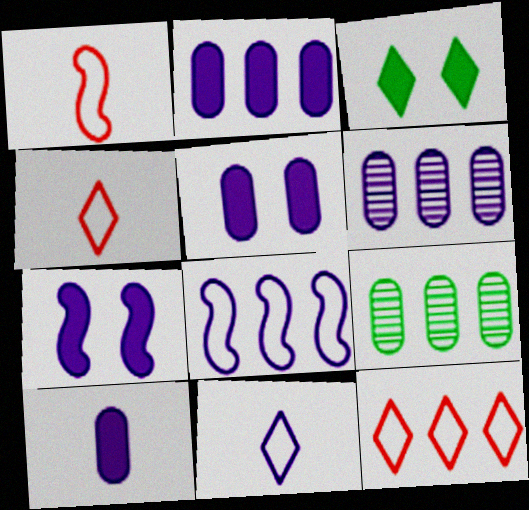[[1, 3, 6], 
[2, 5, 10], 
[4, 7, 9], 
[6, 7, 11]]